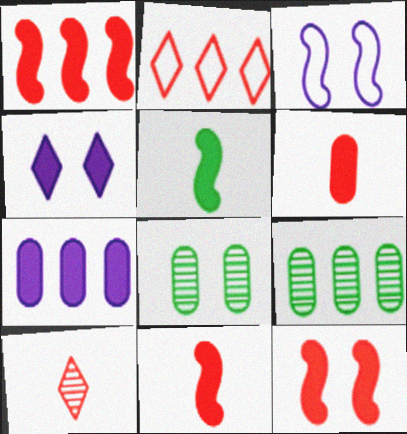[[1, 11, 12]]